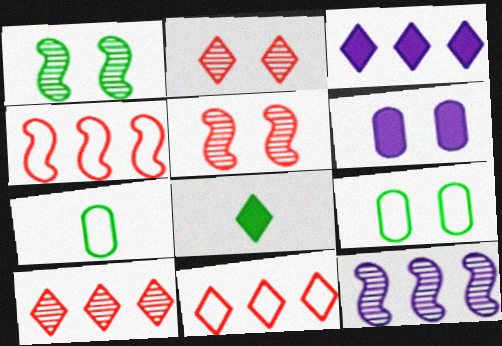[[3, 5, 7]]